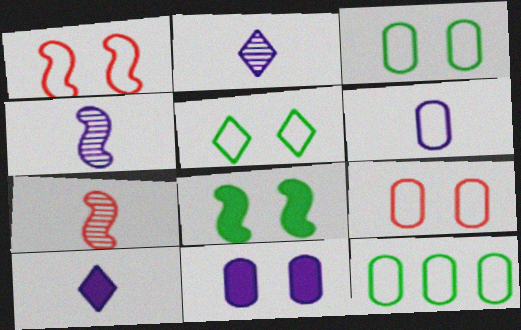[[4, 6, 10], 
[6, 9, 12]]